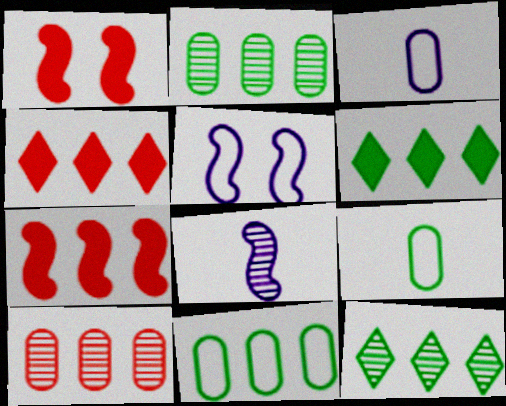[[1, 3, 12]]